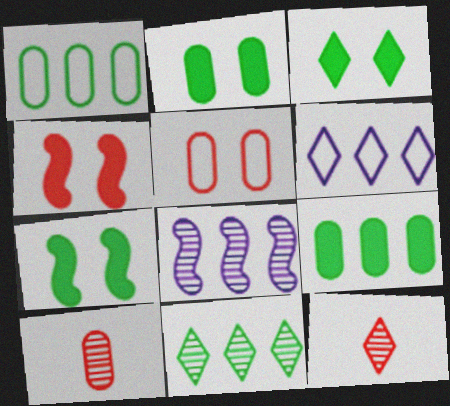[[2, 3, 7], 
[3, 6, 12], 
[6, 7, 10]]